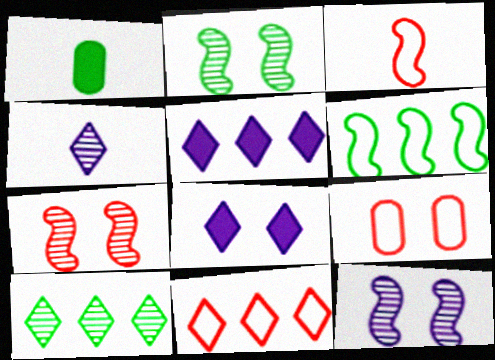[[1, 3, 4], 
[1, 11, 12], 
[2, 7, 12], 
[2, 8, 9], 
[3, 9, 11], 
[5, 10, 11]]